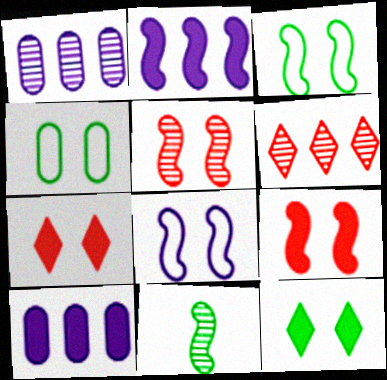[]